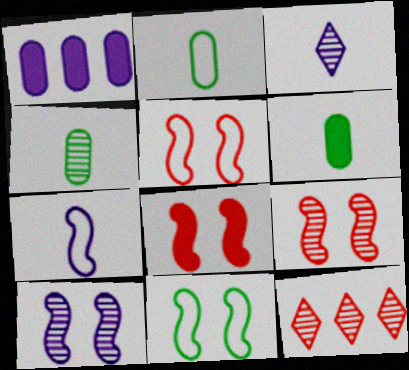[[2, 4, 6], 
[4, 10, 12], 
[5, 8, 9], 
[8, 10, 11]]